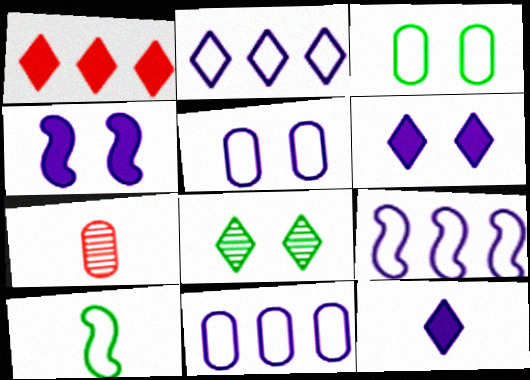[[2, 9, 11], 
[7, 10, 12]]